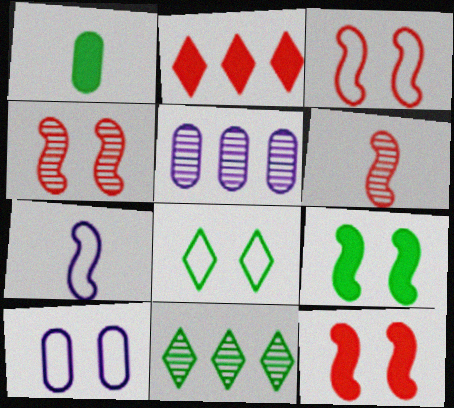[[3, 4, 12], 
[3, 8, 10]]